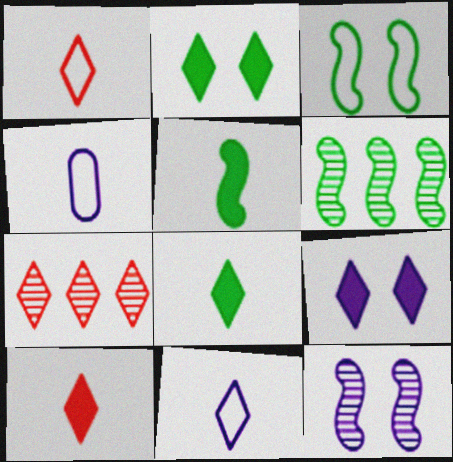[[2, 7, 11], 
[3, 5, 6]]